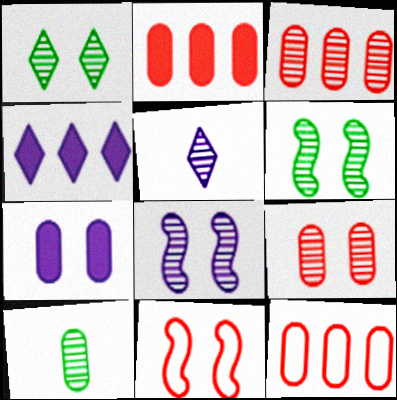[[1, 7, 11], 
[1, 8, 9], 
[2, 3, 12], 
[3, 5, 6], 
[4, 10, 11], 
[7, 10, 12]]